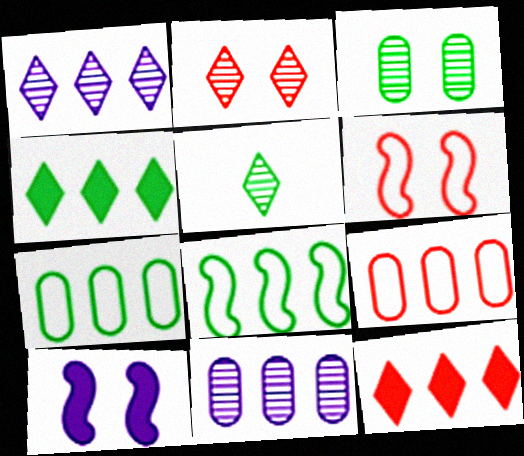[[1, 2, 5], 
[5, 9, 10], 
[8, 11, 12]]